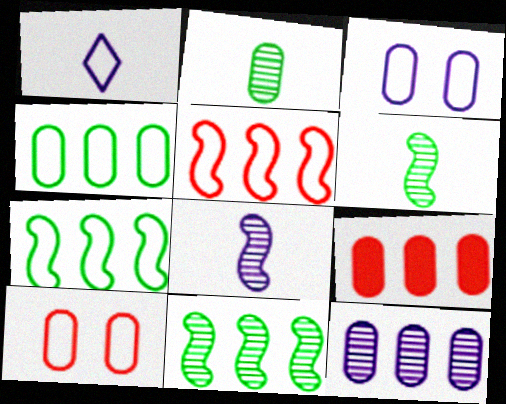[[1, 7, 10], 
[2, 3, 9], 
[4, 9, 12]]